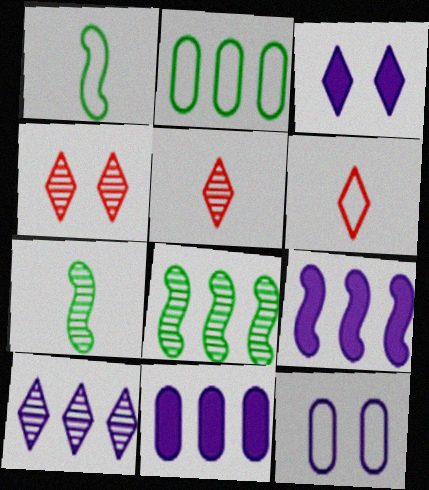[[1, 4, 11]]